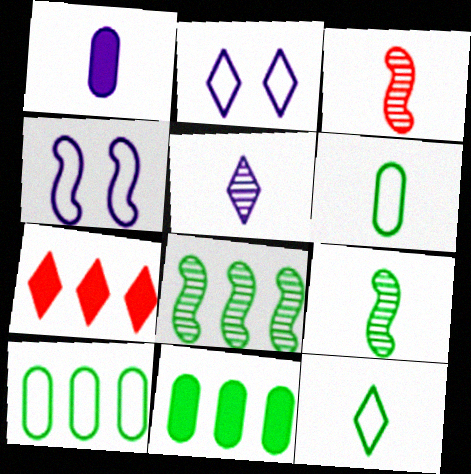[[1, 3, 12], 
[2, 3, 11]]